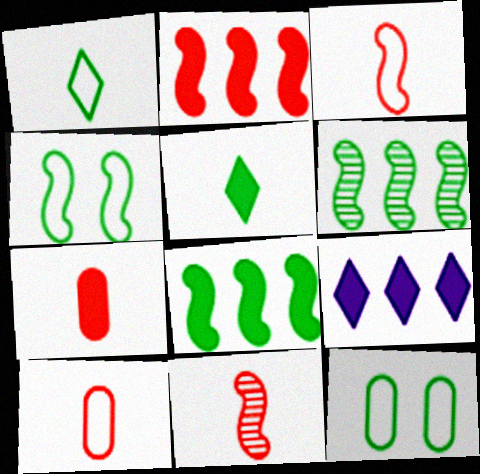[[5, 6, 12], 
[9, 11, 12]]